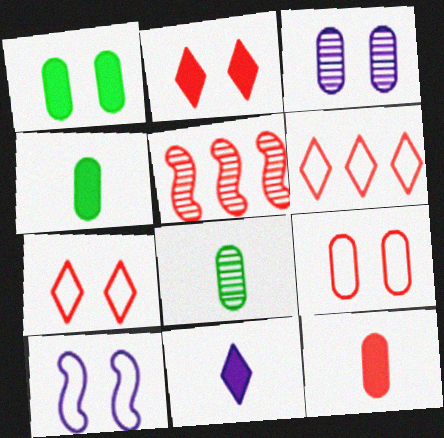[[1, 3, 9], 
[5, 7, 12]]